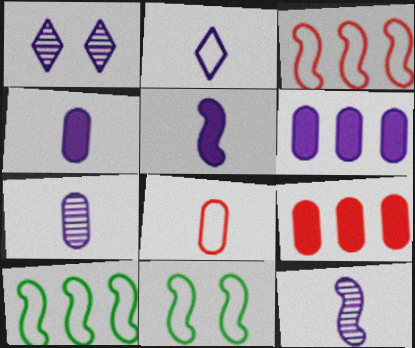[[2, 4, 12], 
[2, 5, 7]]